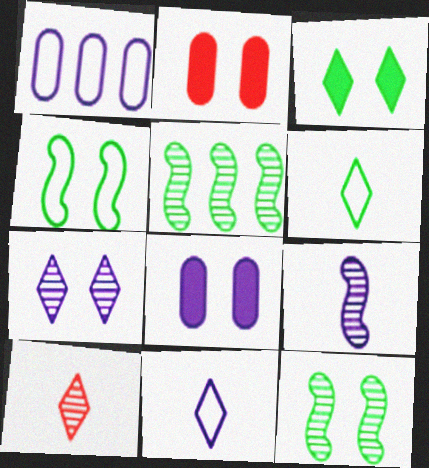[[2, 4, 7], 
[2, 5, 11]]